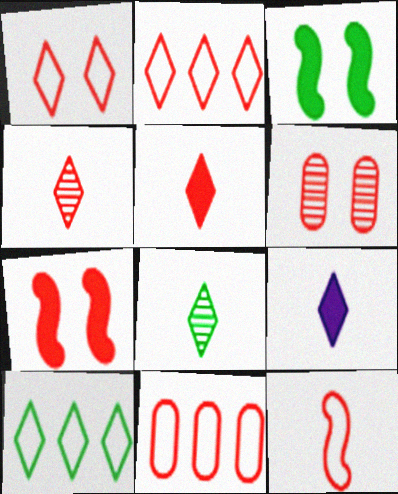[[1, 6, 7], 
[1, 11, 12], 
[4, 7, 11]]